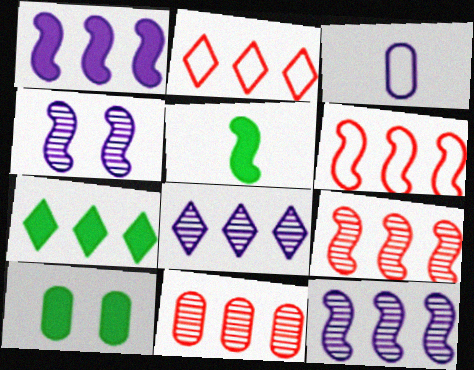[[2, 7, 8], 
[3, 10, 11], 
[4, 5, 6], 
[5, 7, 10]]